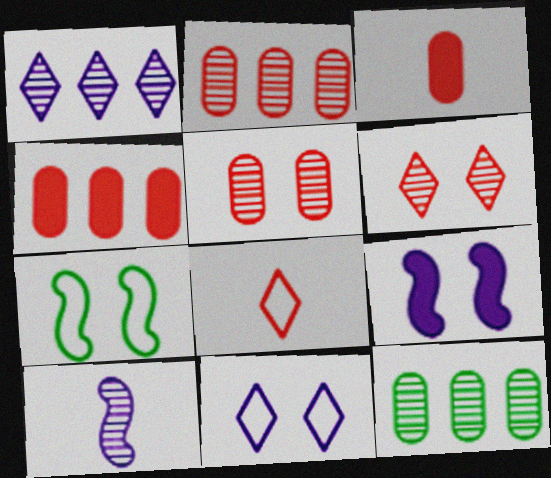[[1, 3, 7], 
[6, 10, 12], 
[8, 9, 12]]